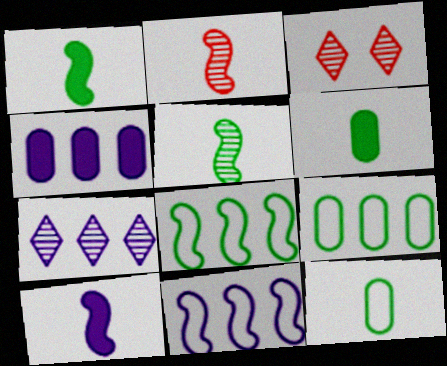[[3, 6, 11], 
[3, 9, 10], 
[4, 7, 11]]